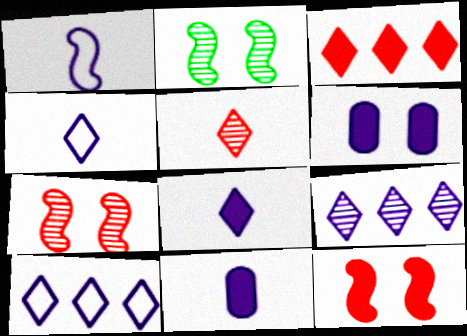[[1, 6, 9]]